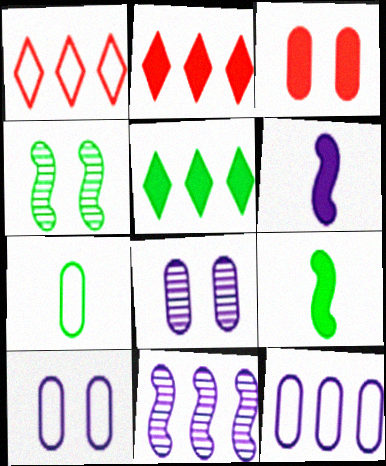[[1, 8, 9], 
[3, 5, 6], 
[4, 5, 7]]